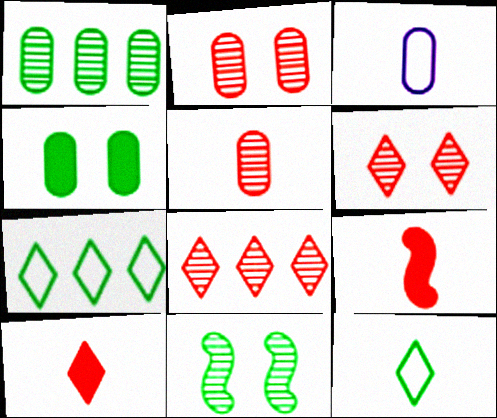[]